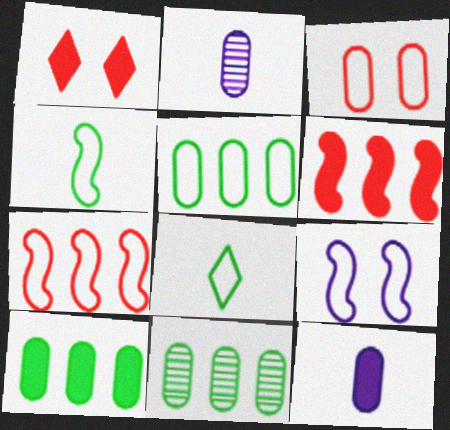[[2, 3, 10], 
[3, 11, 12], 
[4, 7, 9], 
[5, 10, 11]]